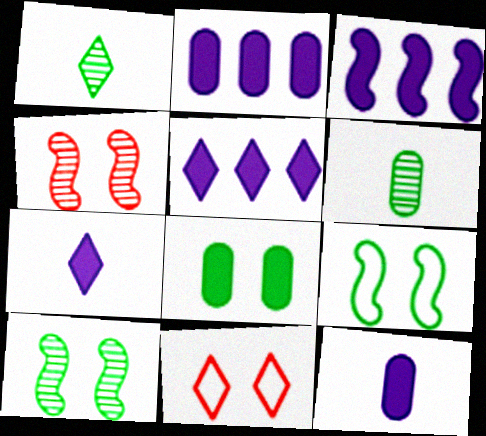[[1, 5, 11], 
[2, 3, 5], 
[3, 6, 11]]